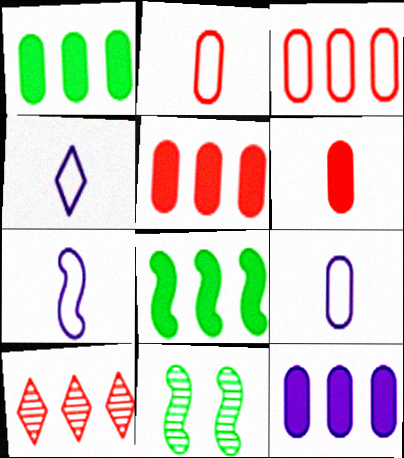[[1, 5, 12], 
[4, 5, 11], 
[4, 7, 9]]